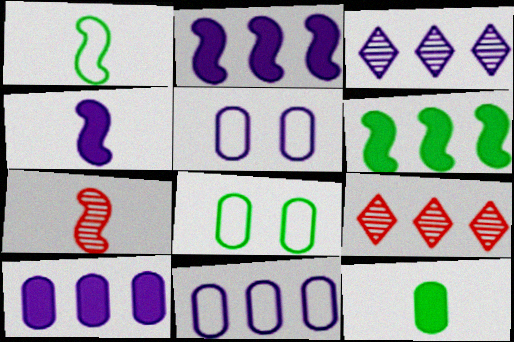[[1, 4, 7], 
[2, 3, 11], 
[3, 4, 5], 
[4, 8, 9], 
[6, 9, 11]]